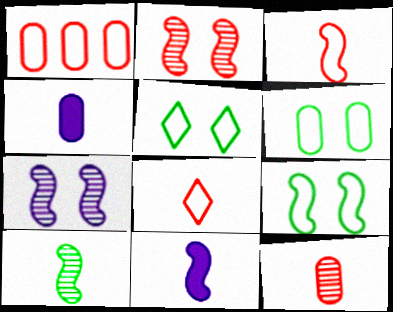[[3, 10, 11], 
[4, 8, 10], 
[5, 6, 9]]